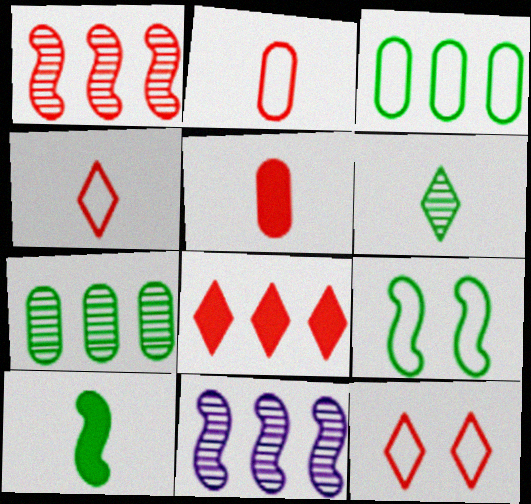[[1, 5, 12], 
[3, 8, 11]]